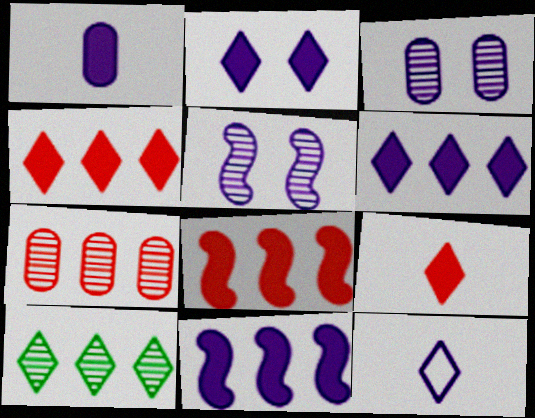[[1, 2, 11], 
[3, 11, 12]]